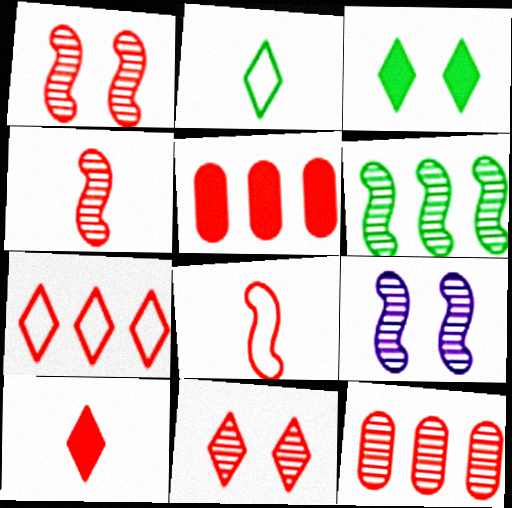[[2, 5, 9], 
[4, 6, 9], 
[4, 11, 12], 
[5, 8, 11], 
[7, 10, 11]]